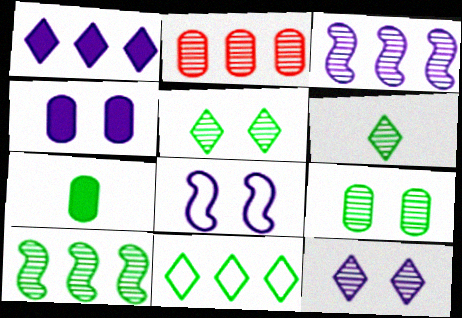[[4, 8, 12], 
[6, 9, 10]]